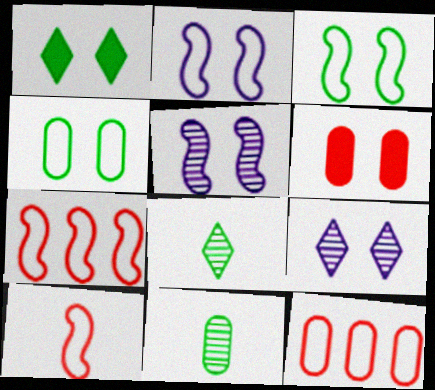[[3, 6, 9]]